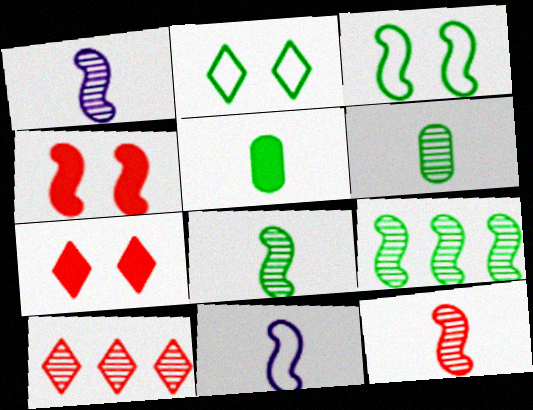[[1, 8, 12], 
[2, 5, 9], 
[4, 9, 11]]